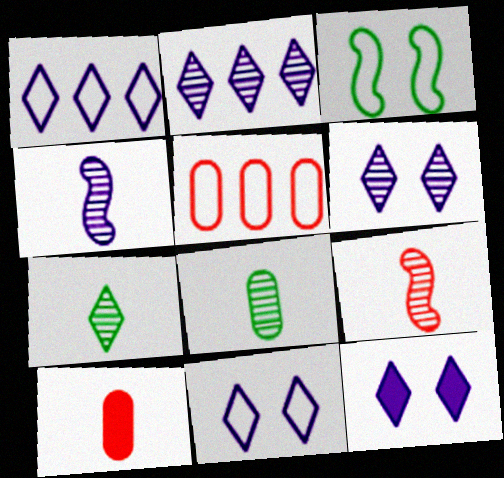[[2, 3, 10], 
[6, 11, 12]]